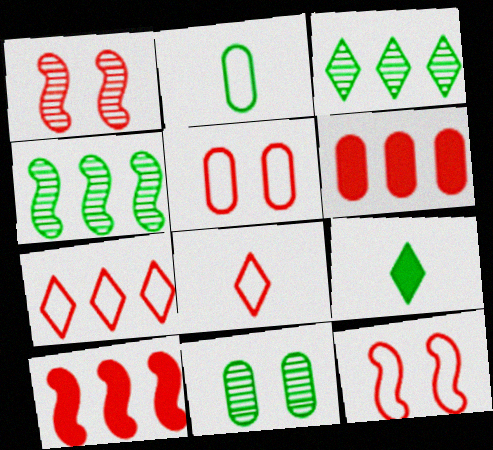[[1, 6, 8]]